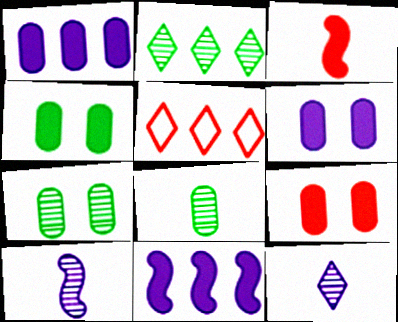[[4, 5, 10], 
[4, 6, 9]]